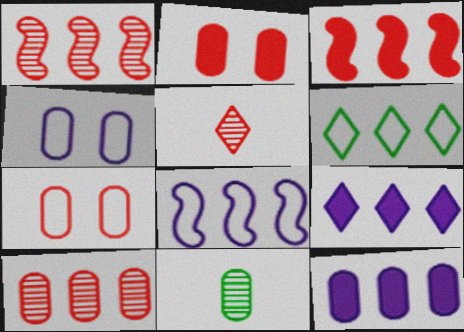[[1, 6, 12], 
[3, 5, 7], 
[7, 11, 12]]